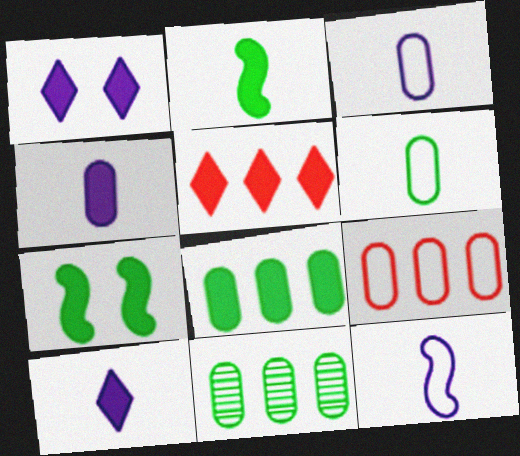[[4, 5, 7]]